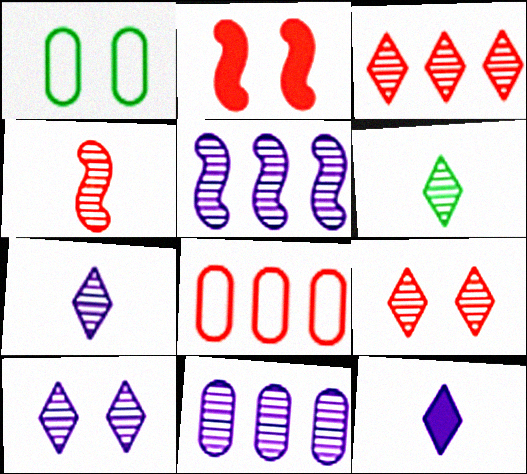[[1, 2, 10], 
[3, 6, 10]]